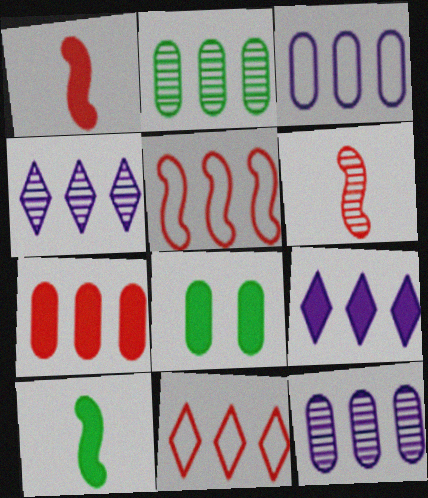[[1, 8, 9], 
[2, 3, 7], 
[2, 5, 9]]